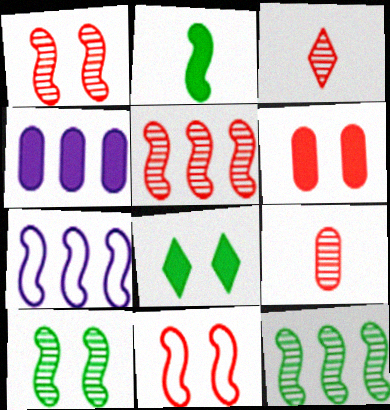[[1, 2, 7], 
[7, 8, 9]]